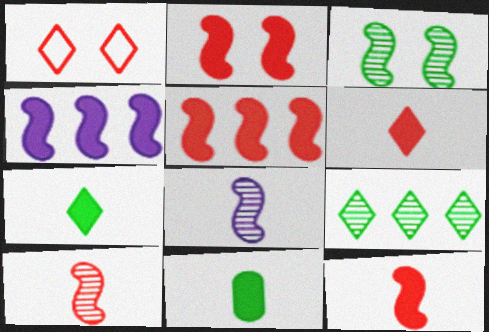[[2, 5, 12]]